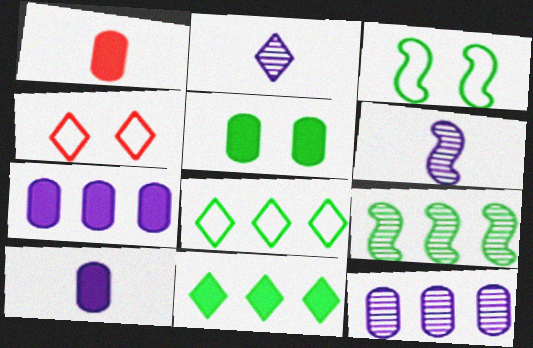[[1, 5, 7], 
[2, 4, 11], 
[4, 9, 10]]